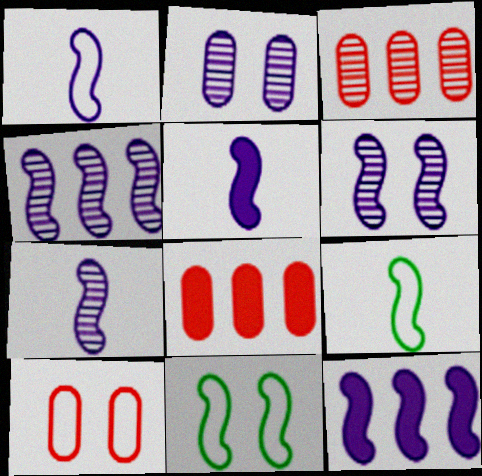[[1, 5, 7], 
[1, 6, 12], 
[4, 6, 7]]